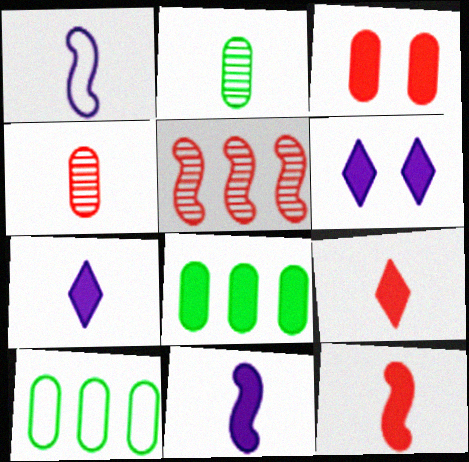[[1, 2, 9], 
[6, 8, 12]]